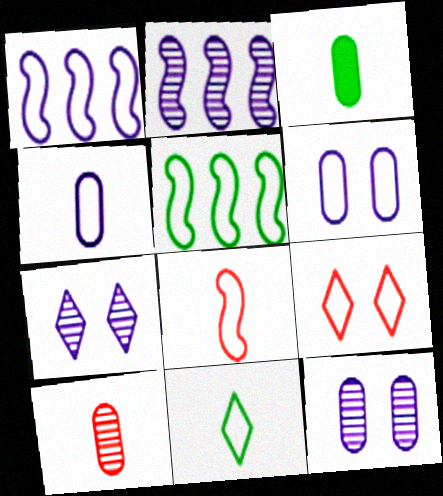[[2, 3, 9], 
[3, 4, 10], 
[4, 5, 9], 
[4, 8, 11]]